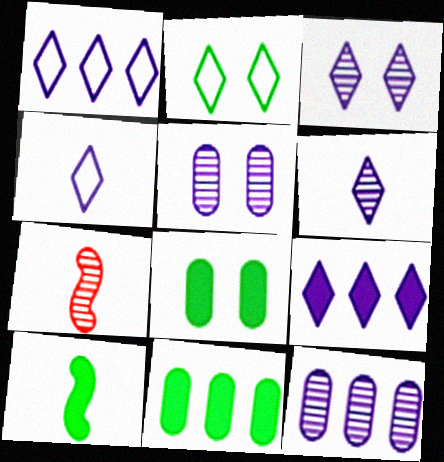[[1, 7, 8], 
[3, 4, 9]]